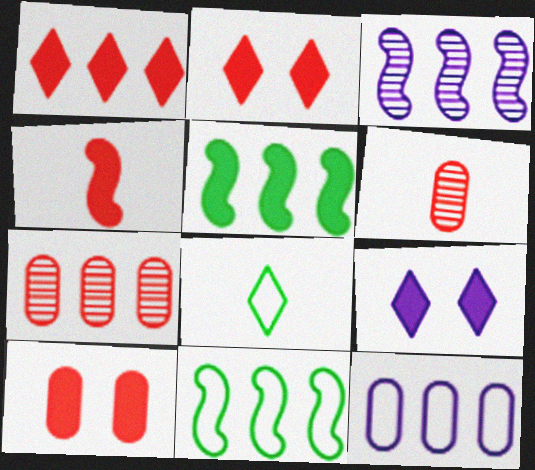[[1, 4, 10], 
[3, 8, 10], 
[6, 9, 11]]